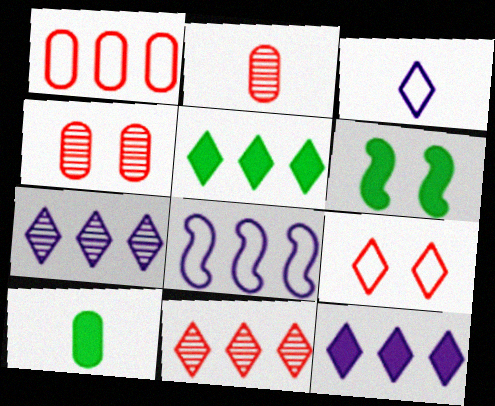[[5, 6, 10]]